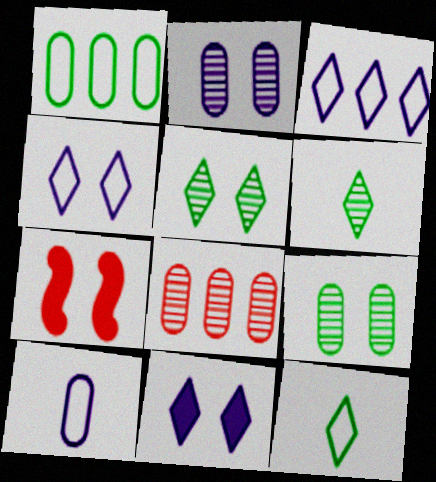[[4, 7, 9]]